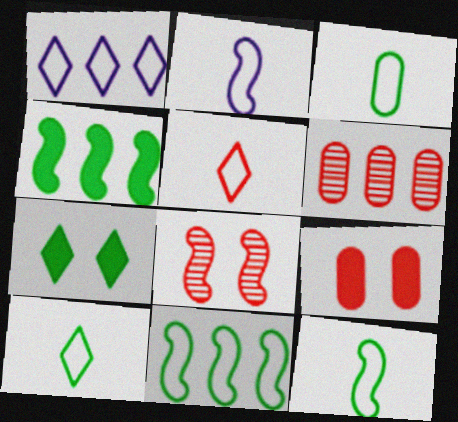[[1, 4, 6], 
[2, 3, 5], 
[2, 4, 8], 
[2, 6, 7], 
[3, 10, 12]]